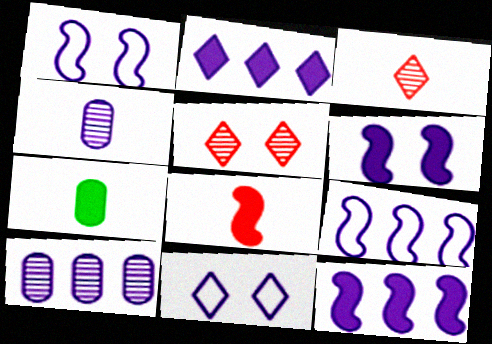[[1, 2, 4], 
[2, 9, 10], 
[4, 11, 12], 
[5, 7, 9]]